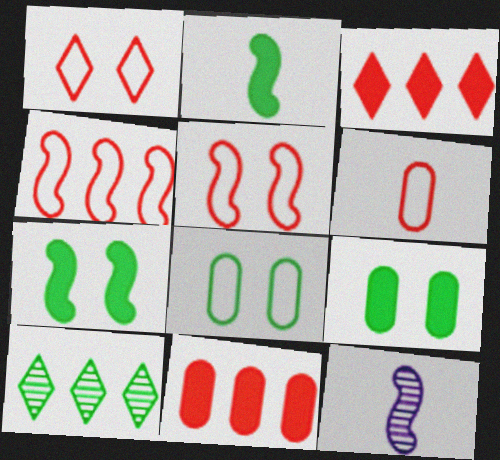[[1, 4, 6], 
[2, 8, 10], 
[3, 8, 12], 
[4, 7, 12]]